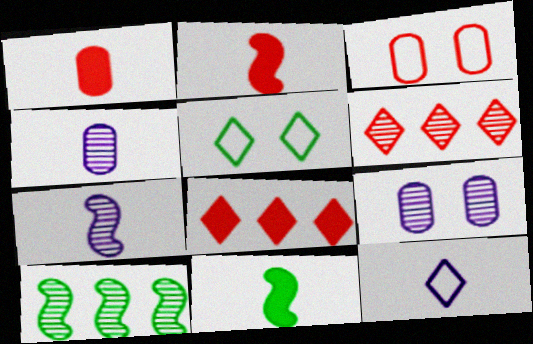[[2, 3, 6]]